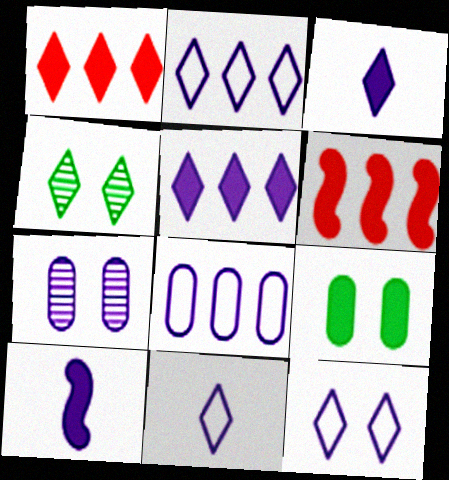[[1, 4, 11], 
[1, 9, 10], 
[2, 7, 10], 
[2, 11, 12], 
[3, 6, 9]]